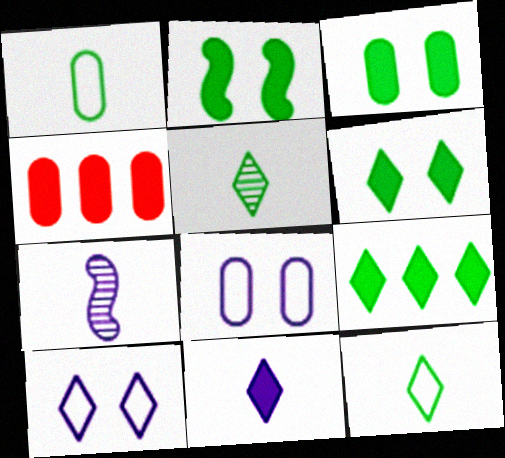[[2, 3, 6], 
[2, 4, 11]]